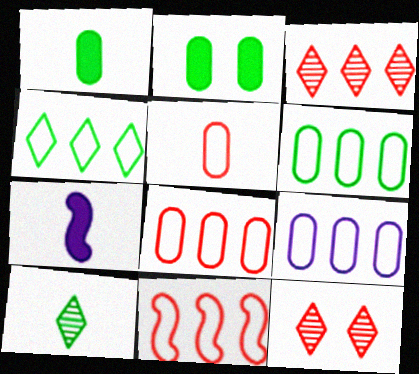[[4, 9, 11], 
[5, 7, 10], 
[6, 7, 12], 
[6, 8, 9]]